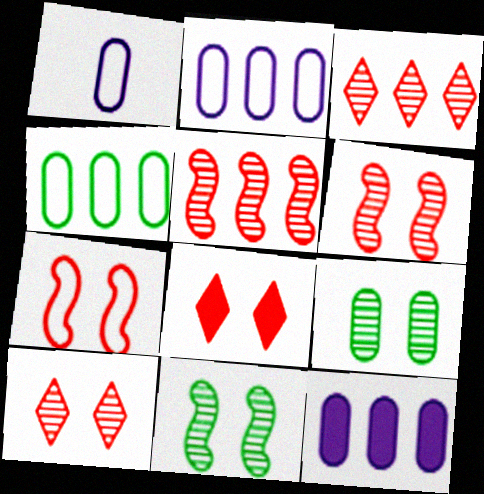[]